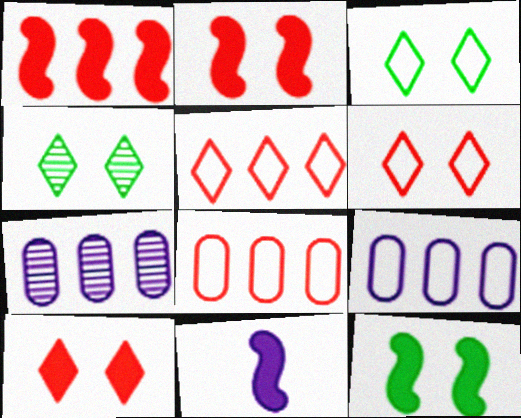[[1, 11, 12], 
[4, 8, 11]]